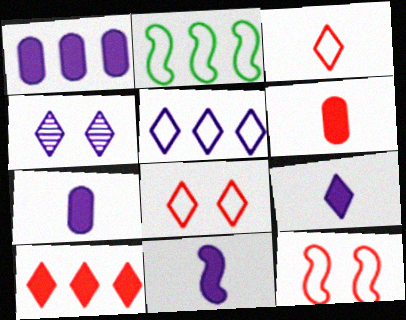[[2, 4, 6], 
[4, 5, 9], 
[7, 9, 11]]